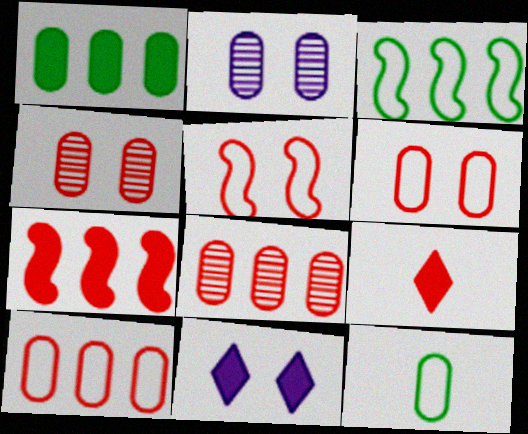[[2, 3, 9], 
[5, 8, 9]]